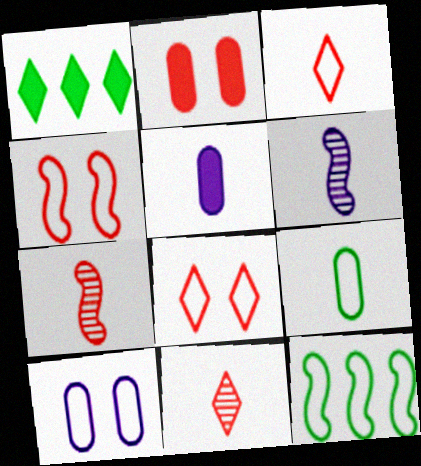[[1, 7, 10], 
[3, 10, 12]]